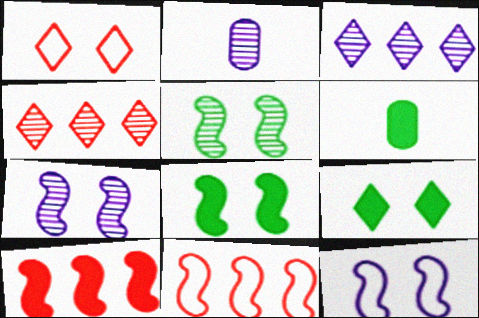[[2, 3, 7], 
[2, 4, 5], 
[2, 9, 11], 
[4, 6, 12]]